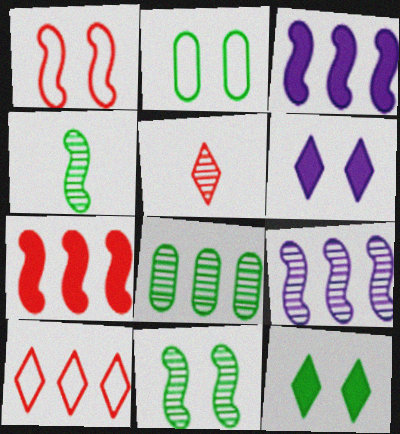[[1, 3, 4], 
[2, 3, 5], 
[2, 11, 12], 
[3, 8, 10]]